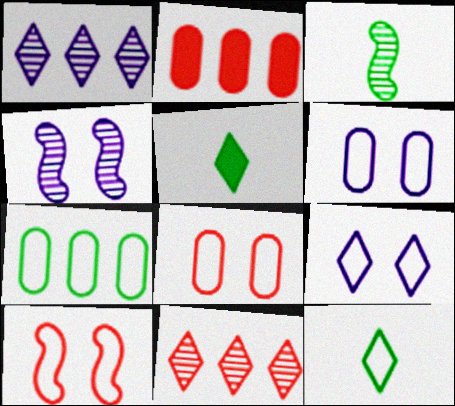[[2, 3, 9], 
[2, 4, 12], 
[5, 9, 11]]